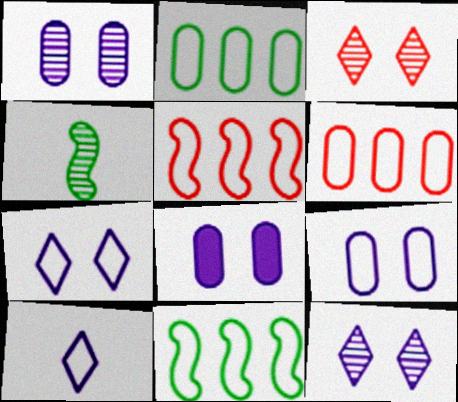[[1, 8, 9]]